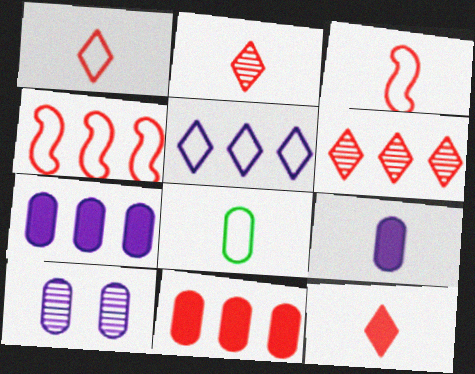[[1, 2, 12], 
[4, 6, 11], 
[8, 10, 11]]